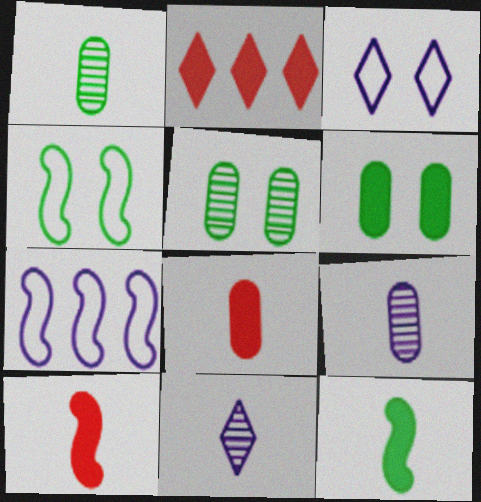[[2, 4, 9]]